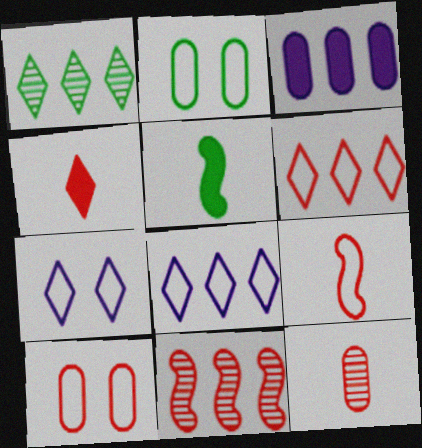[[1, 2, 5], 
[1, 4, 7], 
[2, 3, 12], 
[2, 8, 9], 
[4, 9, 12], 
[4, 10, 11], 
[6, 9, 10]]